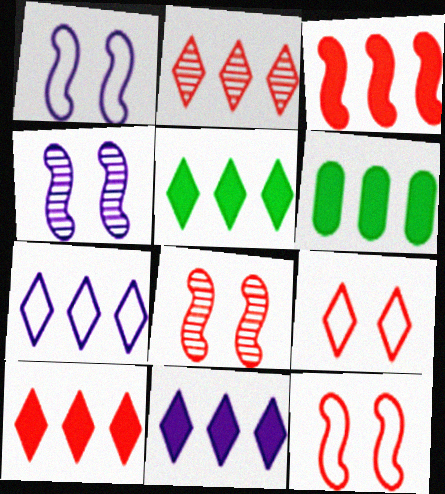[[2, 5, 7], 
[3, 6, 11], 
[5, 10, 11]]